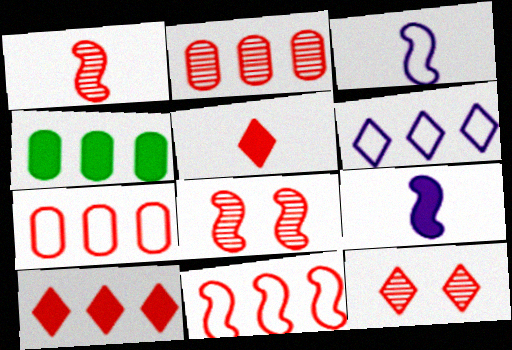[[1, 2, 12], 
[2, 10, 11], 
[3, 4, 12], 
[5, 7, 8]]